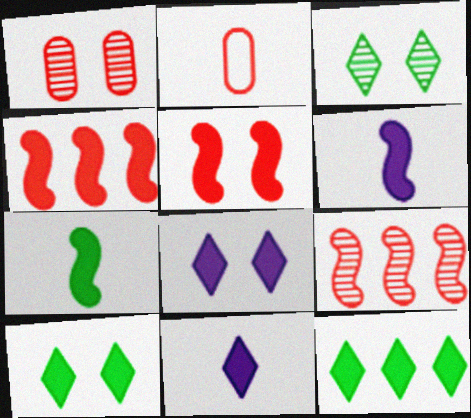[]